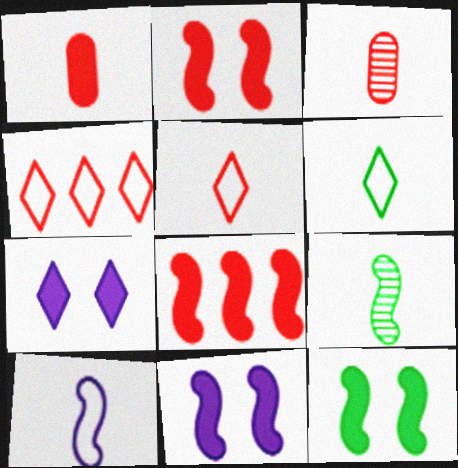[[2, 3, 4], 
[2, 11, 12]]